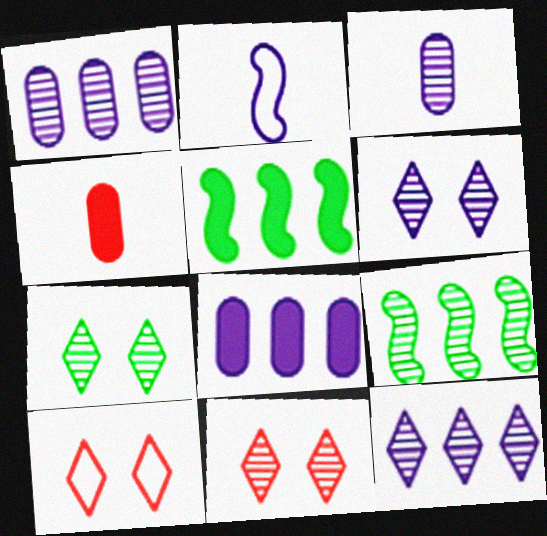[[2, 6, 8], 
[3, 5, 10], 
[3, 9, 11], 
[6, 7, 11]]